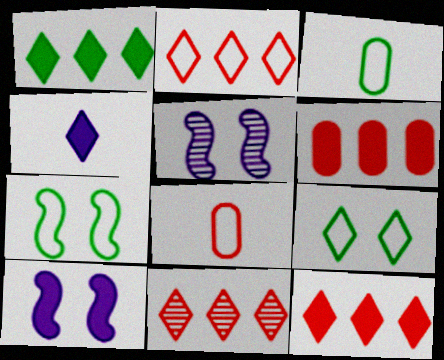[[1, 5, 8], 
[2, 11, 12], 
[3, 5, 12], 
[3, 10, 11], 
[4, 9, 11]]